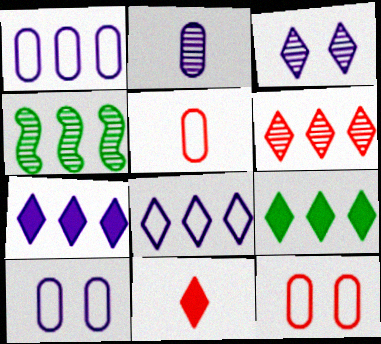[[4, 10, 11], 
[6, 8, 9]]